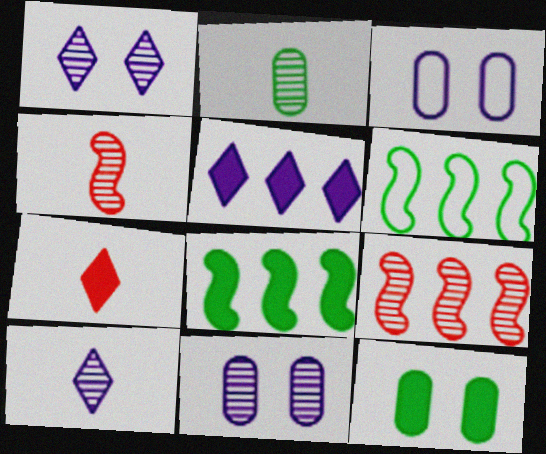[[1, 2, 9], 
[2, 4, 10], 
[6, 7, 11]]